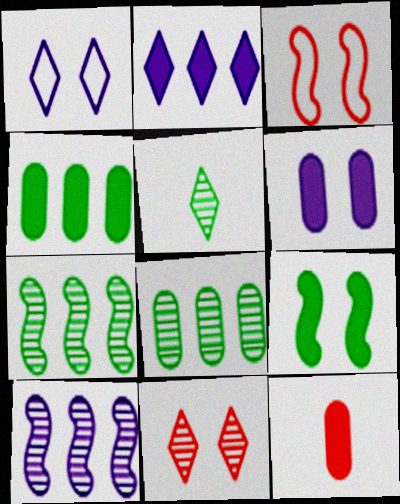[[1, 7, 12], 
[2, 9, 12], 
[4, 6, 12]]